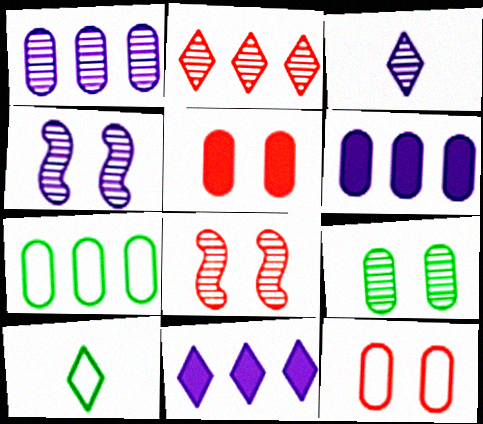[[1, 3, 4], 
[6, 8, 10]]